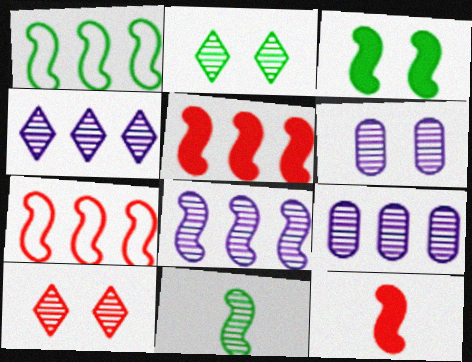[[1, 3, 11], 
[1, 5, 8], 
[4, 8, 9], 
[9, 10, 11]]